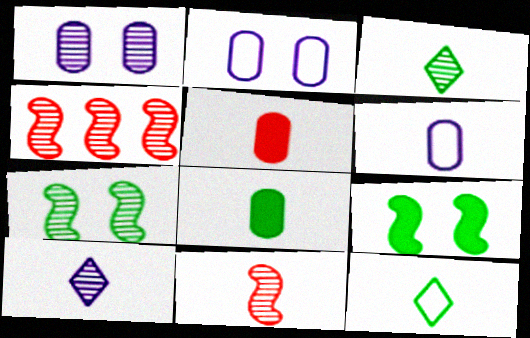[[1, 3, 4]]